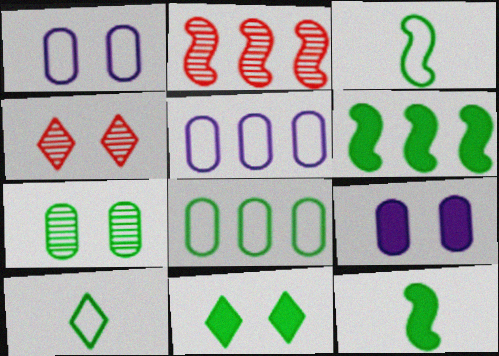[[2, 9, 10], 
[4, 5, 12], 
[6, 7, 10]]